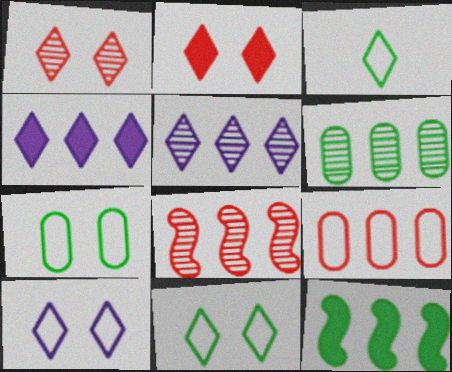[[1, 3, 4], 
[2, 3, 5], 
[5, 6, 8], 
[5, 9, 12]]